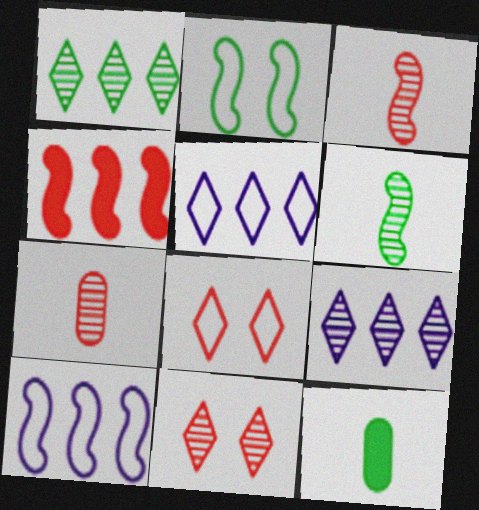[[1, 2, 12], 
[4, 7, 8], 
[10, 11, 12]]